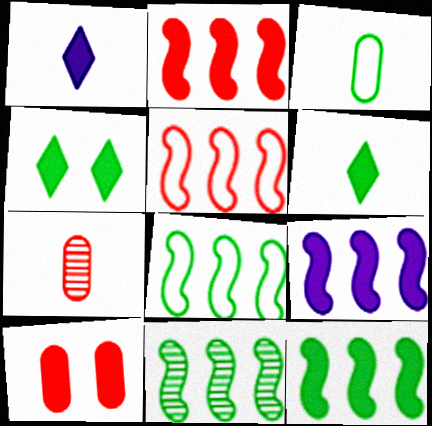[[1, 10, 12], 
[2, 9, 12], 
[3, 4, 11], 
[5, 9, 11], 
[6, 9, 10], 
[8, 11, 12]]